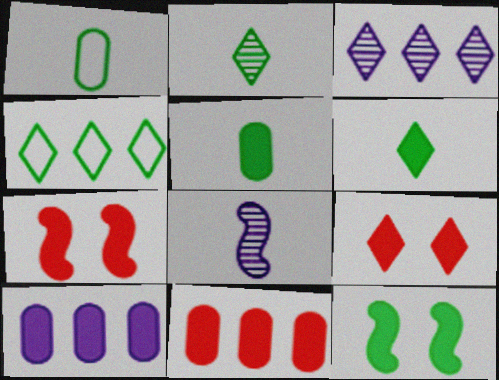[[1, 3, 7], 
[6, 7, 10]]